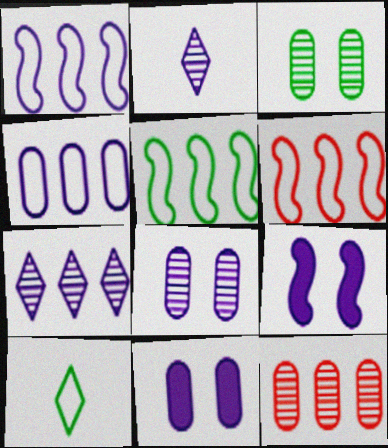[[1, 2, 11], 
[1, 5, 6], 
[2, 4, 9], 
[9, 10, 12]]